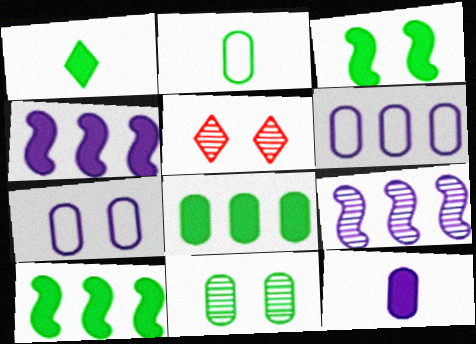[[1, 3, 8], 
[2, 4, 5], 
[2, 8, 11], 
[3, 5, 7]]